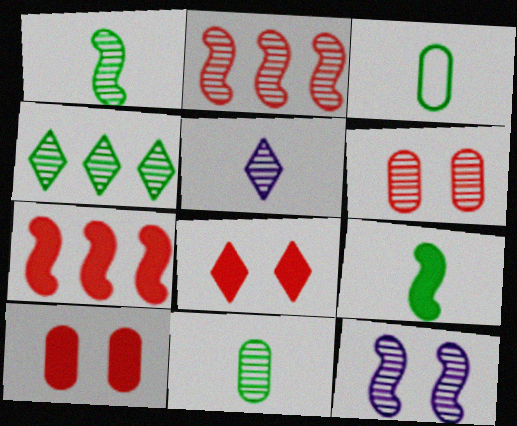[[1, 2, 12]]